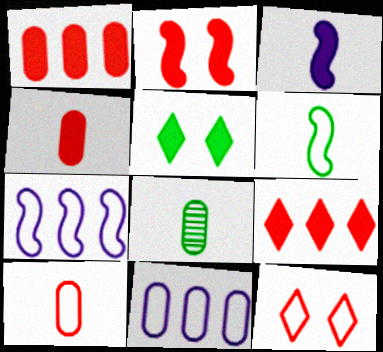[[1, 3, 5], 
[2, 4, 9], 
[6, 11, 12]]